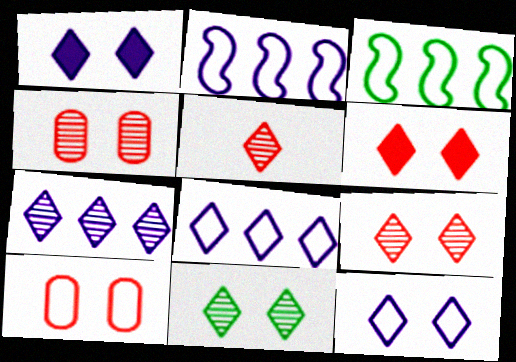[[5, 7, 11], 
[6, 11, 12]]